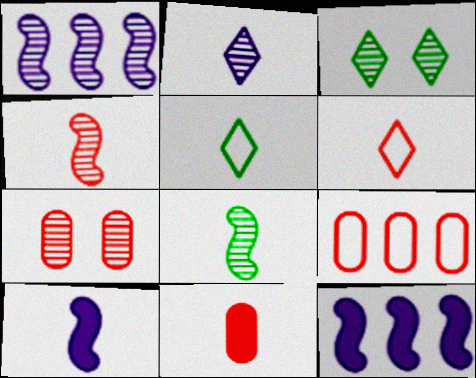[[3, 9, 10], 
[4, 6, 11], 
[5, 7, 12], 
[7, 9, 11]]